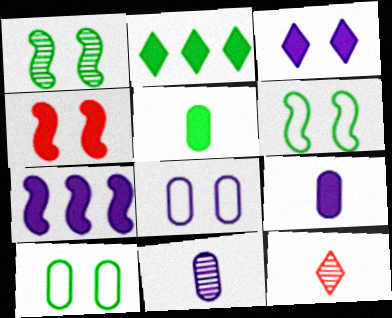[[2, 4, 9], 
[3, 7, 9], 
[7, 10, 12]]